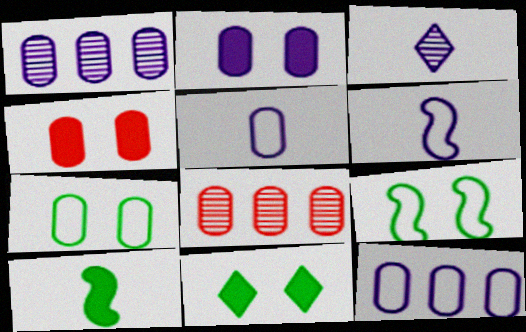[[1, 2, 5], 
[6, 8, 11]]